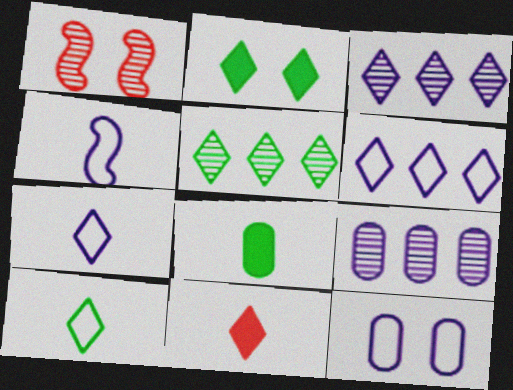[[1, 2, 12], 
[1, 6, 8], 
[2, 5, 10], 
[4, 6, 12]]